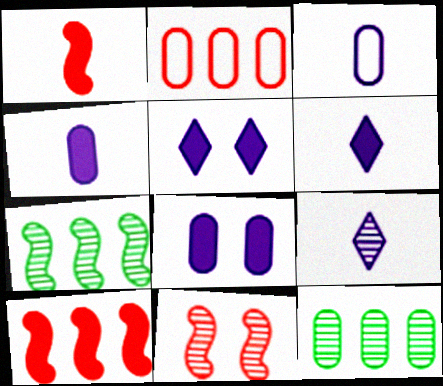[[9, 11, 12]]